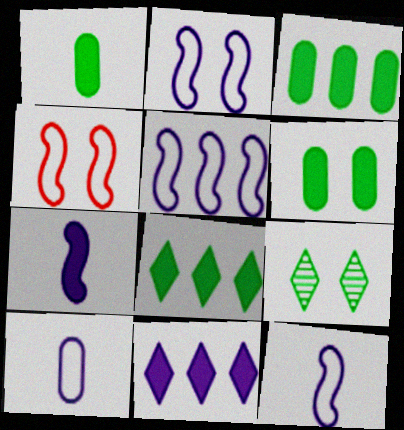[[1, 3, 6], 
[2, 5, 12]]